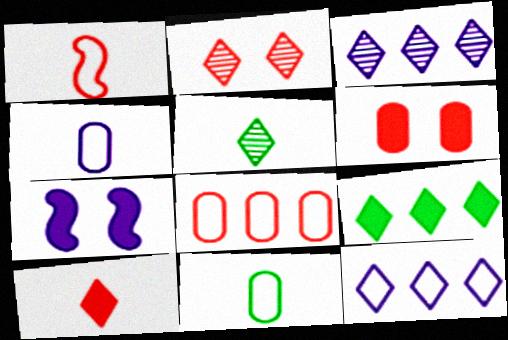[[2, 3, 5], 
[3, 4, 7], 
[5, 7, 8]]